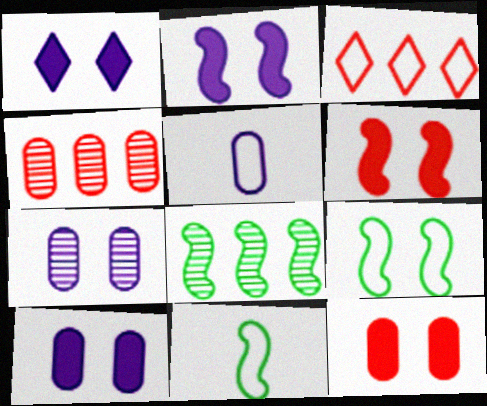[[1, 2, 10], 
[1, 4, 11], 
[3, 5, 9]]